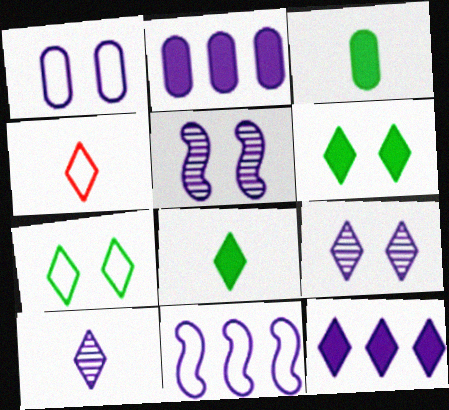[[4, 8, 10]]